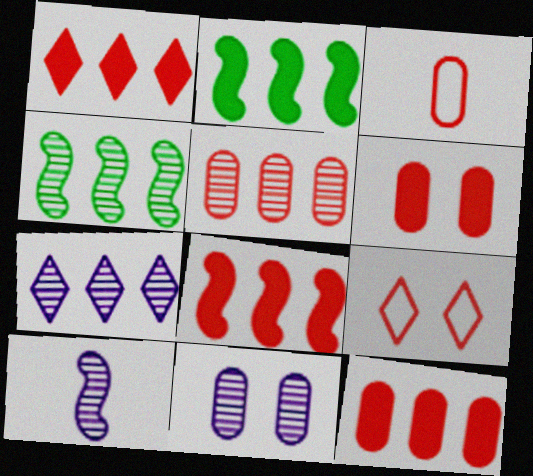[[1, 8, 12], 
[3, 5, 6], 
[4, 5, 7], 
[7, 10, 11]]